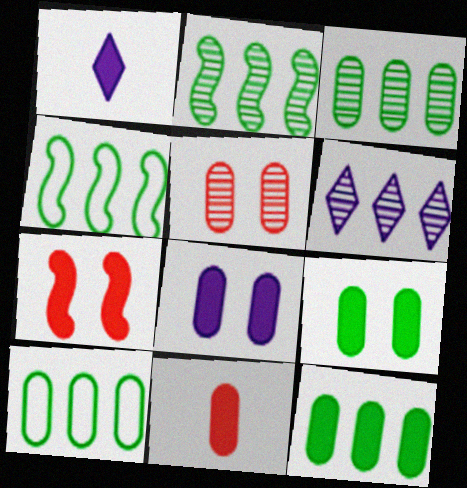[[1, 4, 5], 
[1, 7, 12], 
[3, 10, 12], 
[8, 11, 12]]